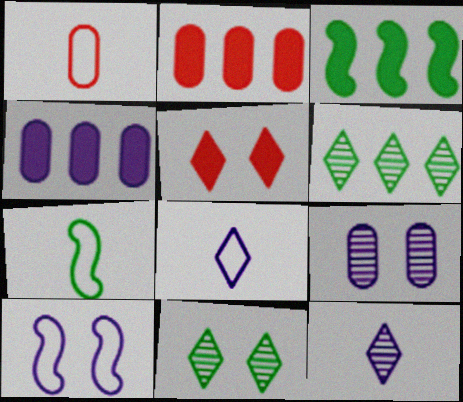[[1, 7, 8], 
[4, 10, 12], 
[5, 6, 8]]